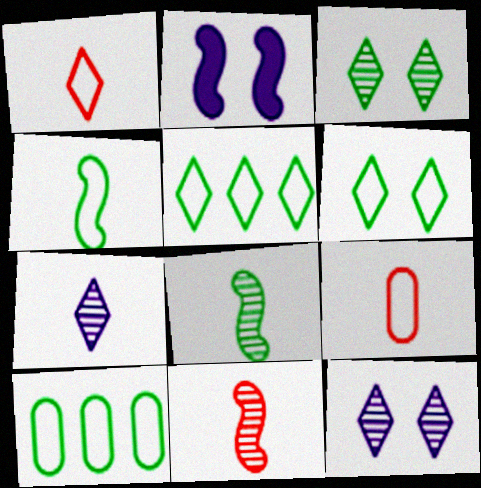[[4, 6, 10]]